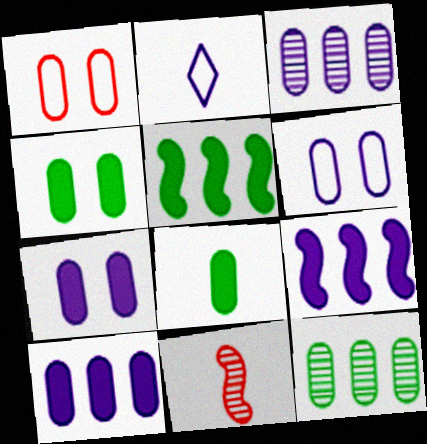[[1, 3, 8], 
[2, 8, 11]]